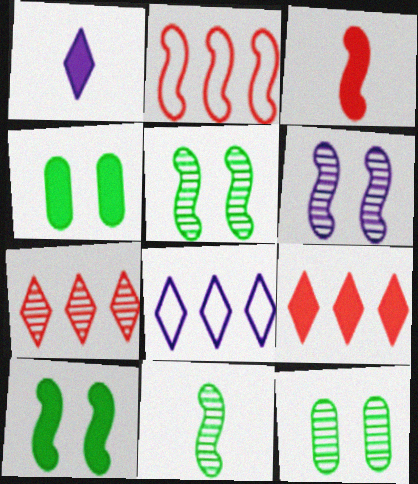[[1, 2, 12], 
[3, 8, 12]]